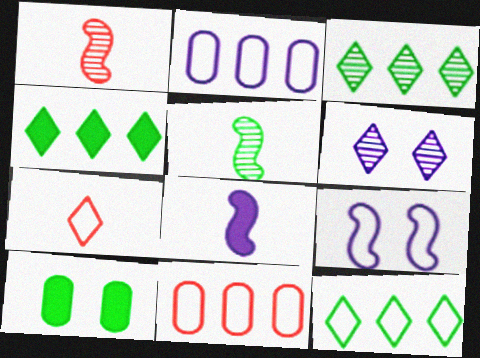[[2, 6, 8], 
[3, 4, 12], 
[4, 6, 7], 
[5, 10, 12]]